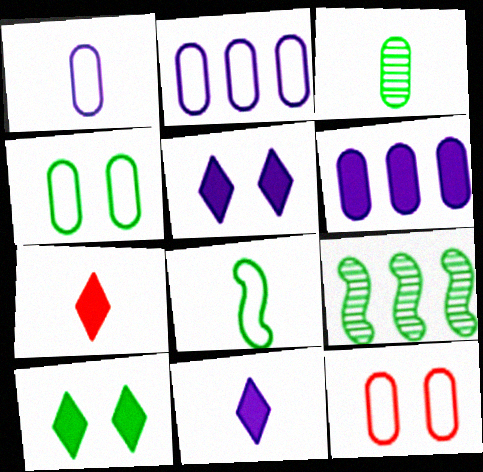[[3, 6, 12], 
[9, 11, 12]]